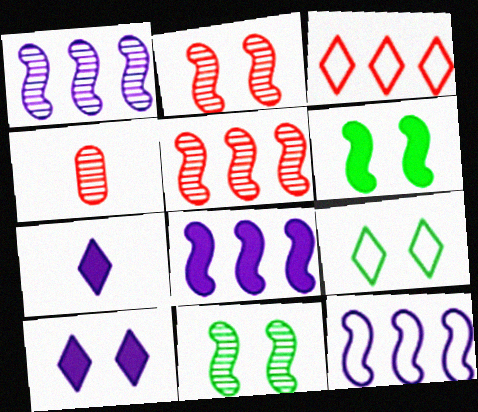[[1, 8, 12], 
[4, 8, 9]]